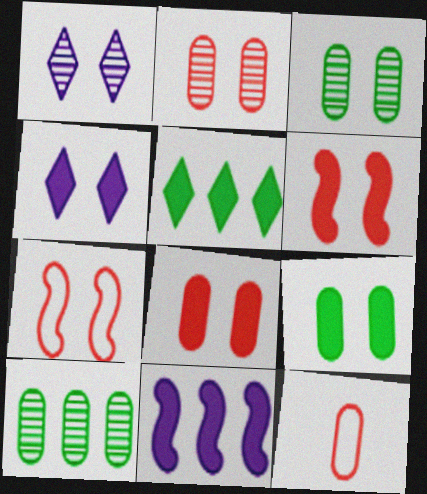[[1, 7, 9], 
[3, 4, 7], 
[4, 6, 9]]